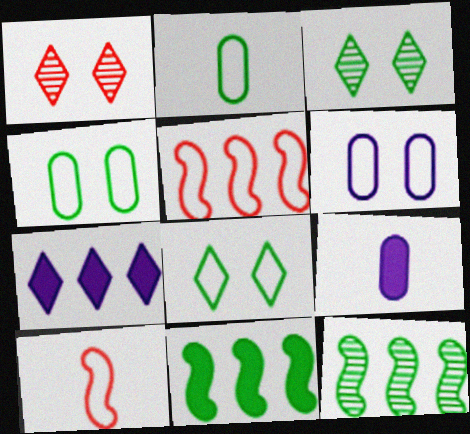[[2, 3, 11], 
[3, 5, 9]]